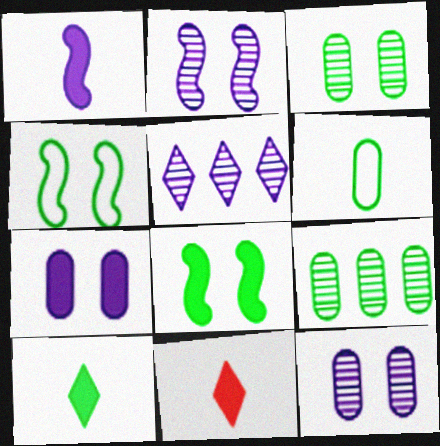[[4, 9, 10]]